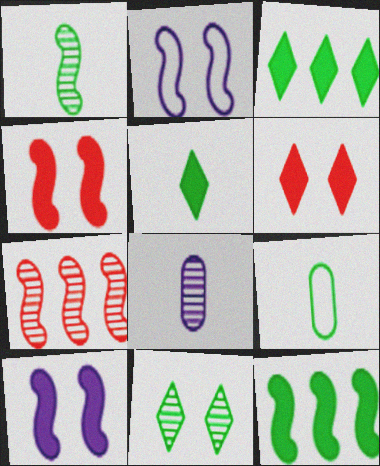[[1, 5, 9], 
[7, 8, 11], 
[9, 11, 12]]